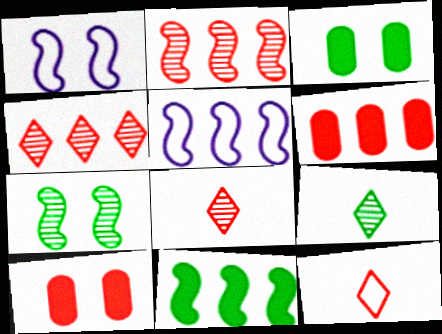[[1, 6, 9], 
[2, 5, 11], 
[2, 10, 12], 
[3, 5, 8], 
[5, 9, 10]]